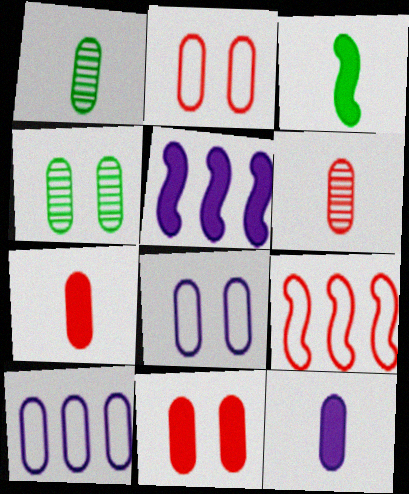[[1, 10, 11], 
[4, 7, 10], 
[4, 8, 11]]